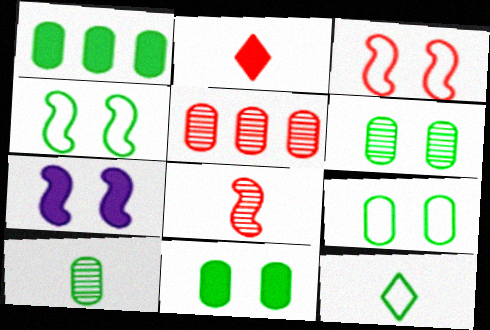[[1, 2, 7], 
[1, 9, 10], 
[2, 3, 5], 
[5, 7, 12], 
[6, 9, 11]]